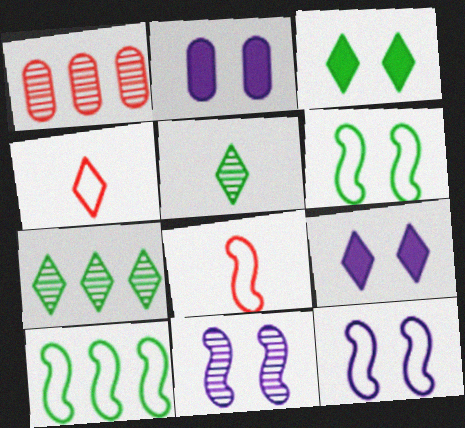[[1, 5, 11], 
[2, 7, 8], 
[4, 7, 9], 
[8, 10, 12]]